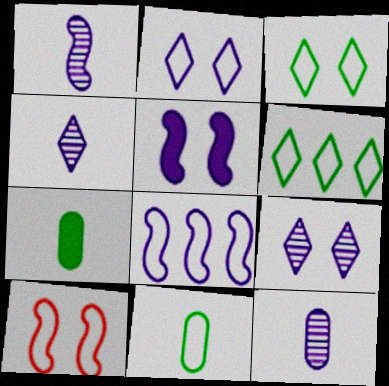[[1, 4, 12], 
[1, 5, 8]]